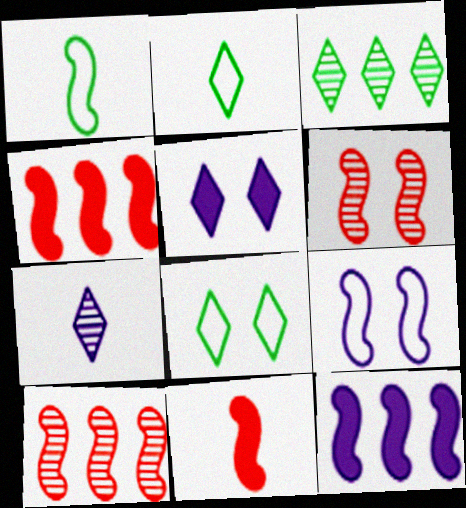[[1, 6, 12]]